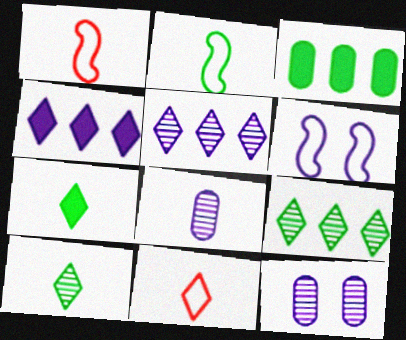[[1, 7, 8], 
[4, 6, 8]]